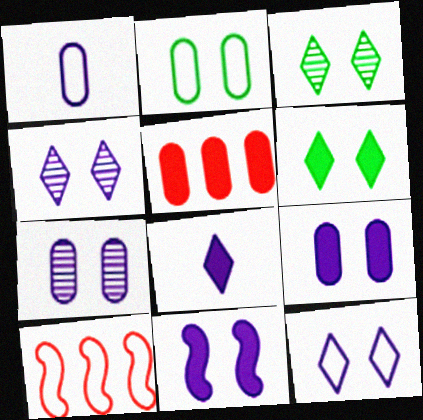[[7, 11, 12]]